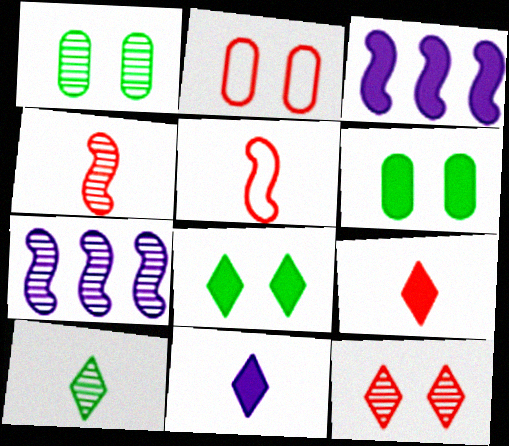[[2, 3, 10], 
[3, 6, 9]]